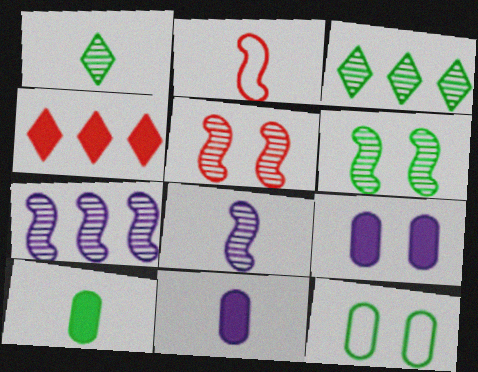[[1, 2, 11], 
[2, 3, 9], 
[4, 8, 12]]